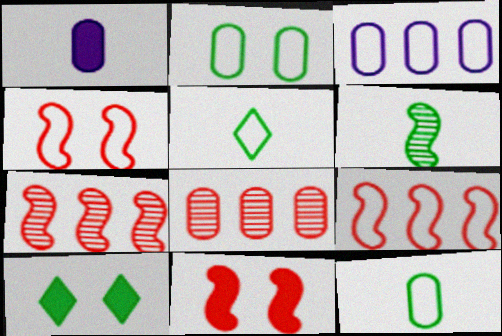[[1, 2, 8], 
[3, 4, 5]]